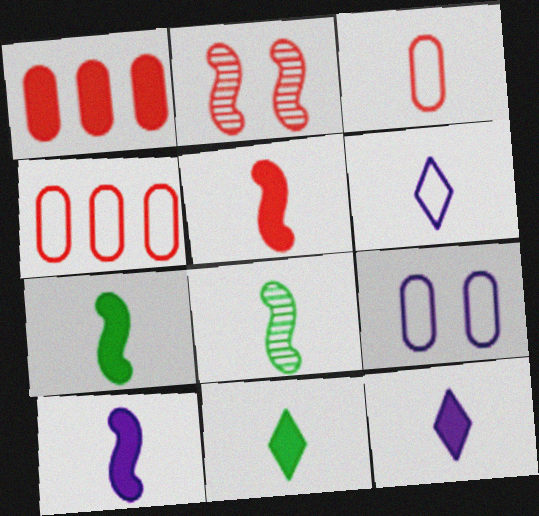[[3, 8, 12], 
[5, 7, 10]]